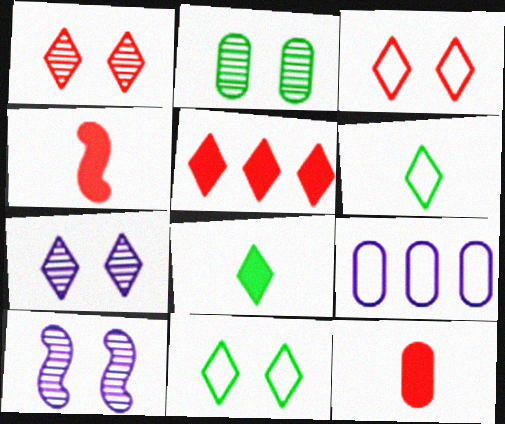[[1, 2, 10], 
[2, 9, 12], 
[5, 6, 7]]